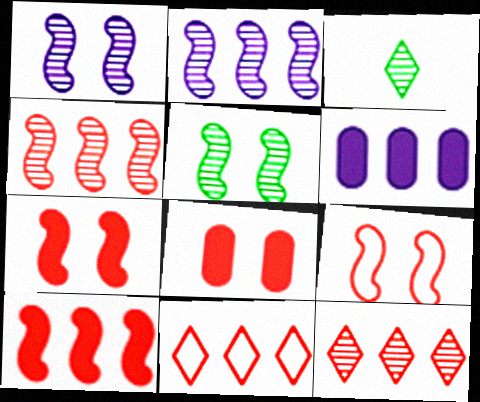[[3, 6, 9]]